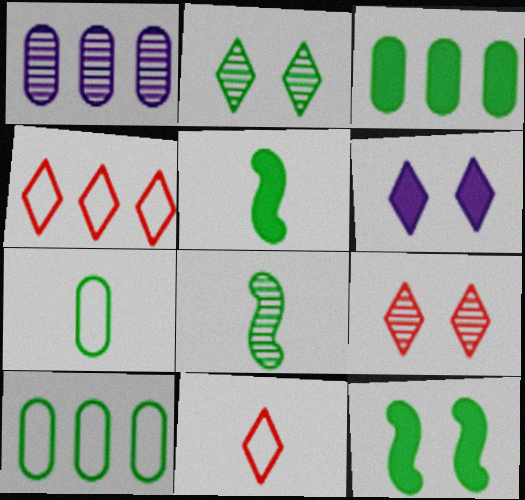[[1, 8, 9], 
[1, 11, 12], 
[2, 5, 10]]